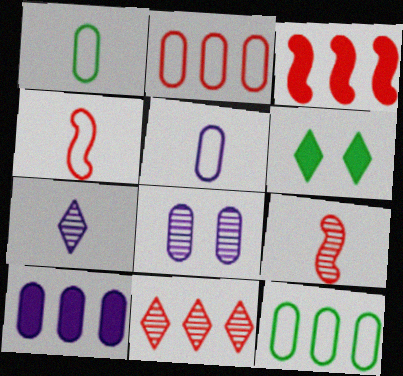[[2, 3, 11], 
[5, 8, 10]]